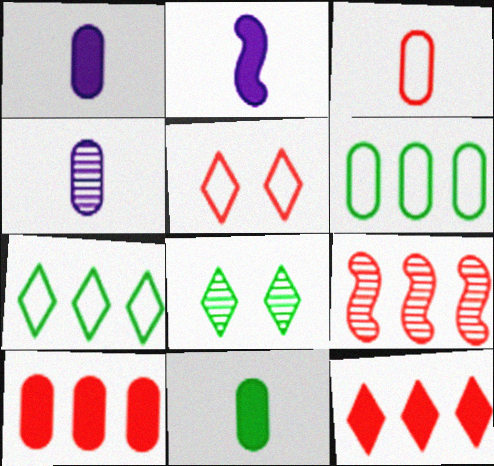[[3, 4, 11], 
[4, 8, 9]]